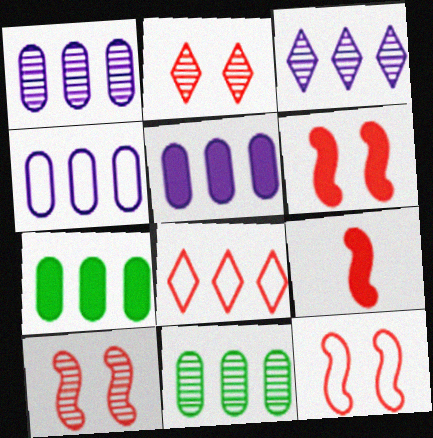[[1, 4, 5], 
[6, 10, 12]]